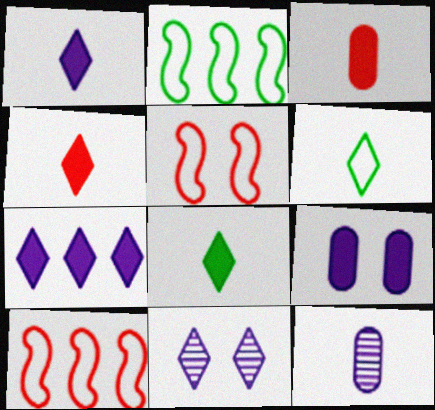[[1, 4, 8], 
[2, 3, 11]]